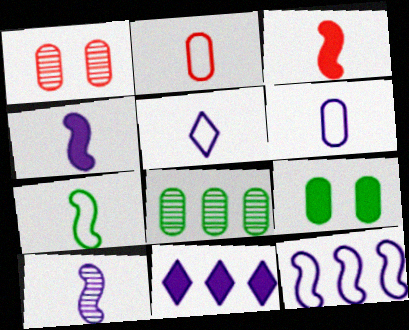[[1, 7, 11], 
[2, 5, 7], 
[3, 7, 10], 
[3, 9, 11]]